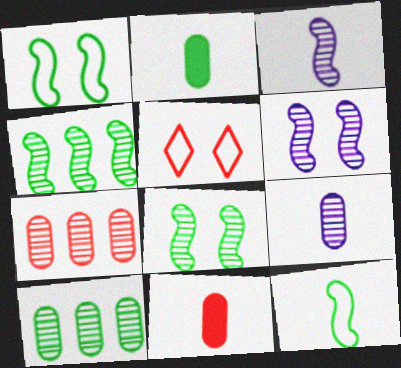[]